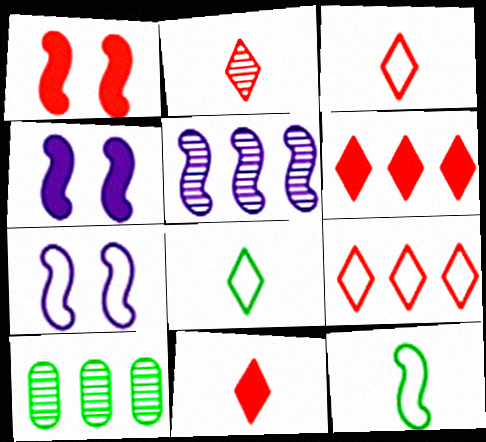[[1, 5, 12], 
[2, 3, 11], 
[3, 4, 10], 
[7, 10, 11]]